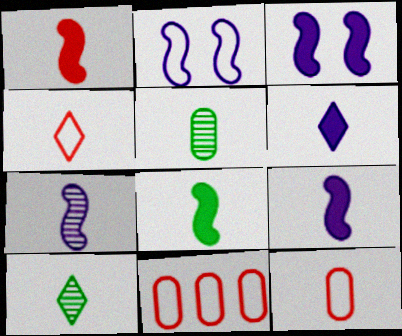[[1, 8, 9], 
[3, 10, 11], 
[4, 5, 9], 
[4, 6, 10], 
[9, 10, 12]]